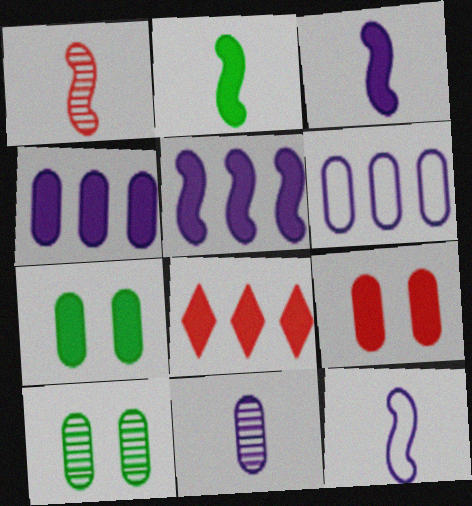[[1, 2, 12], 
[3, 7, 8], 
[8, 10, 12]]